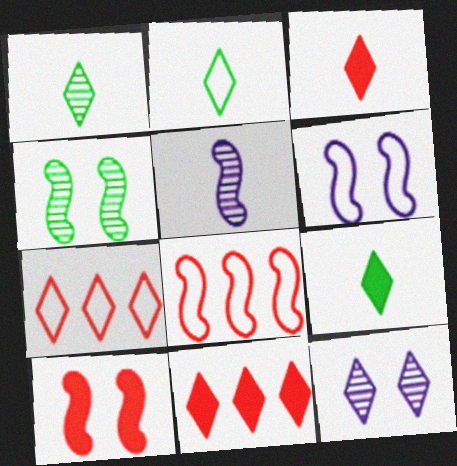[[1, 2, 9], 
[2, 11, 12], 
[4, 6, 10], 
[7, 9, 12]]